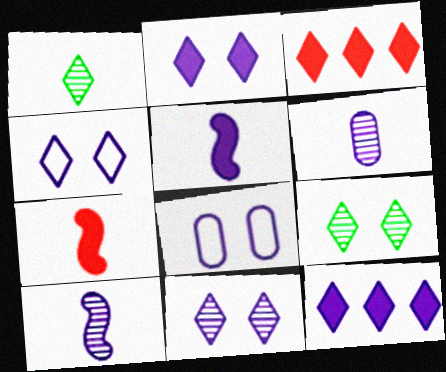[[1, 3, 4], 
[2, 4, 11], 
[8, 10, 12]]